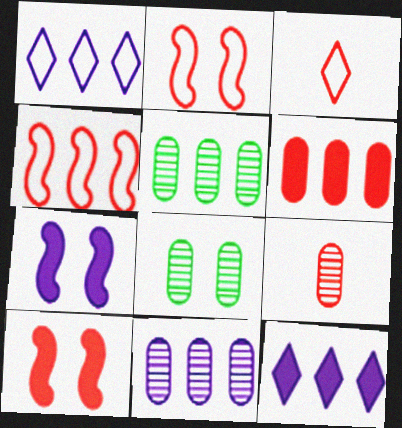[[3, 5, 7], 
[4, 5, 12], 
[8, 9, 11]]